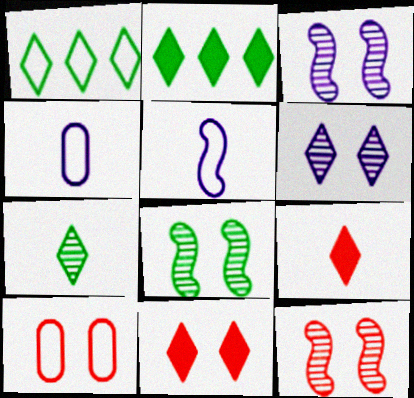[[1, 5, 10], 
[1, 6, 9], 
[2, 4, 12], 
[3, 8, 12], 
[10, 11, 12]]